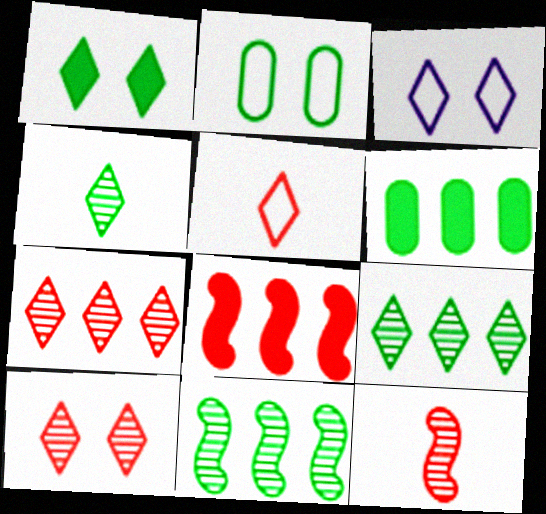[[1, 3, 10], 
[3, 6, 12]]